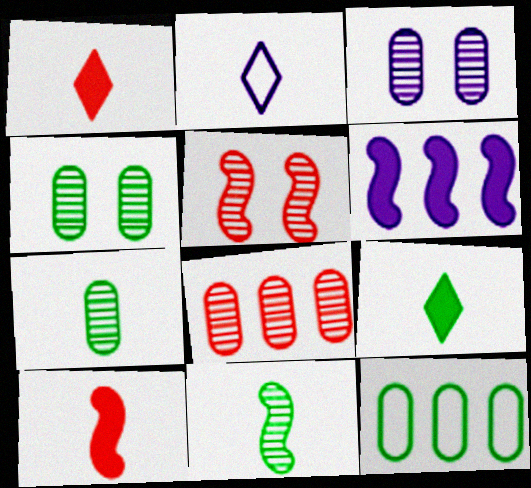[[2, 3, 6], 
[2, 7, 10], 
[3, 7, 8]]